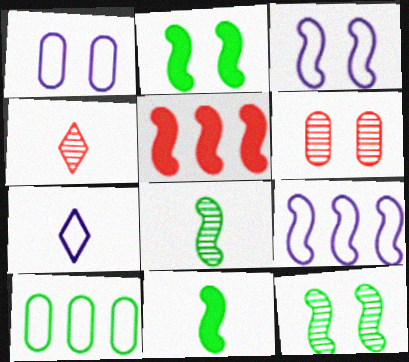[[1, 7, 9], 
[3, 5, 8]]